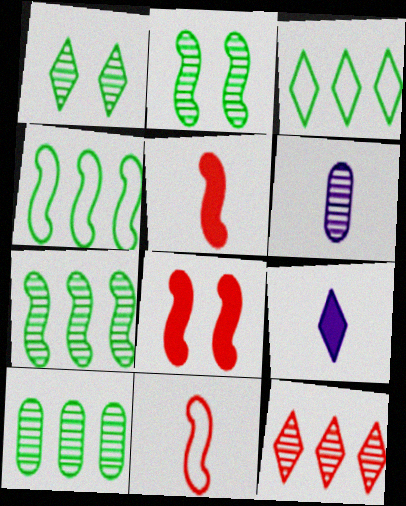[[2, 6, 12], 
[3, 6, 8]]